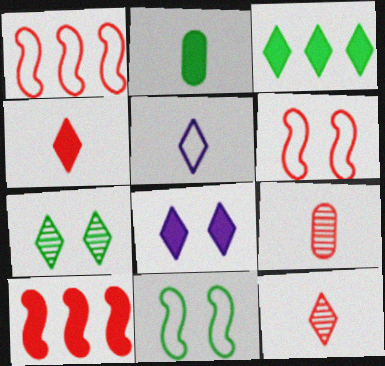[[2, 8, 10], 
[3, 4, 8]]